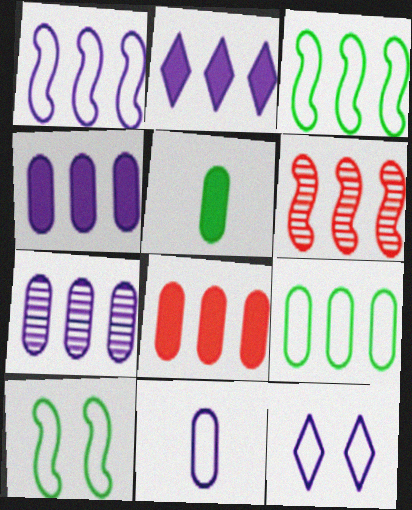[[1, 2, 7], 
[1, 11, 12], 
[2, 6, 9], 
[5, 6, 12], 
[7, 8, 9]]